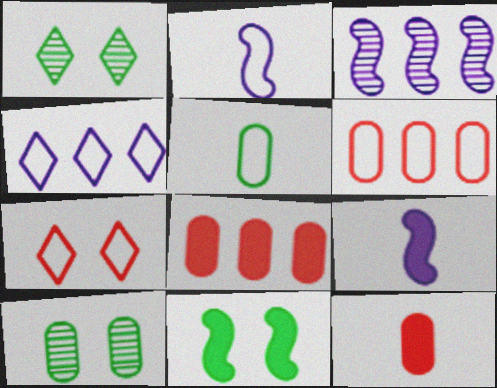[[1, 2, 8], 
[1, 6, 9]]